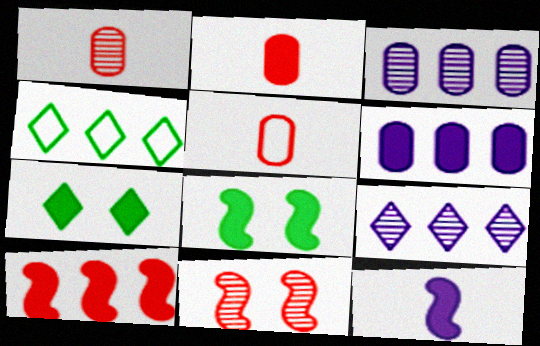[[1, 2, 5], 
[3, 4, 10], 
[5, 8, 9], 
[8, 10, 12]]